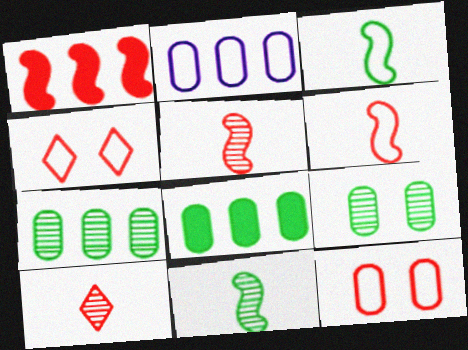[[1, 10, 12], 
[2, 3, 4]]